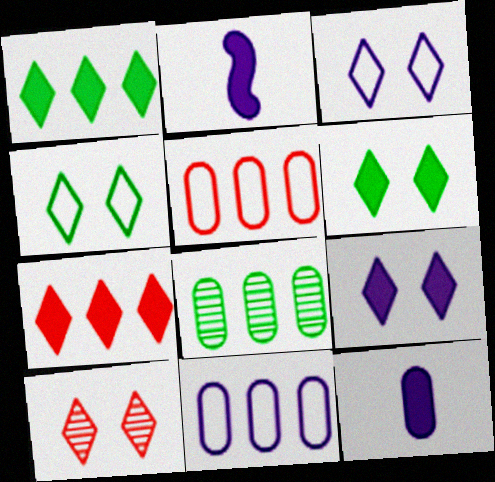[[3, 6, 10], 
[4, 9, 10]]